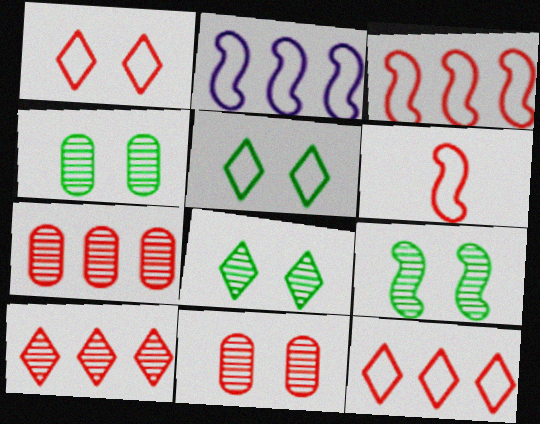[[4, 8, 9]]